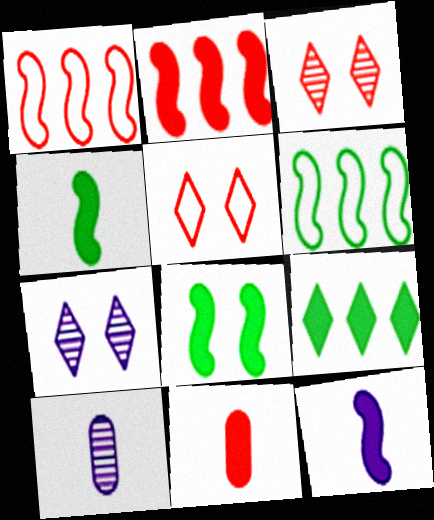[[1, 3, 11], 
[2, 8, 12], 
[6, 7, 11]]